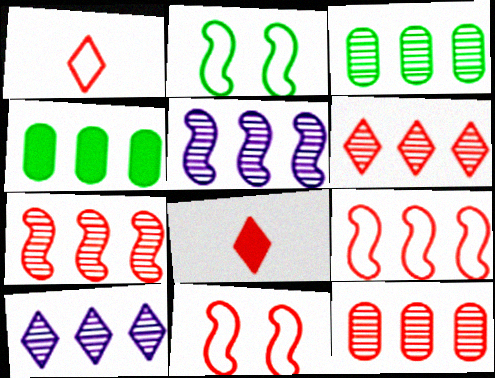[[3, 5, 6], 
[3, 7, 10], 
[4, 9, 10], 
[6, 7, 12], 
[8, 11, 12]]